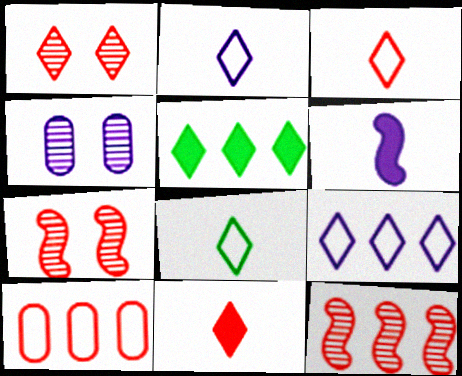[[1, 2, 5], 
[2, 3, 8], 
[4, 6, 9], 
[7, 10, 11]]